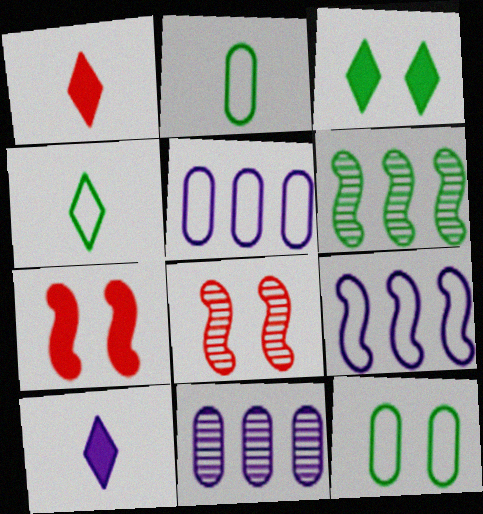[[2, 3, 6], 
[4, 7, 11]]